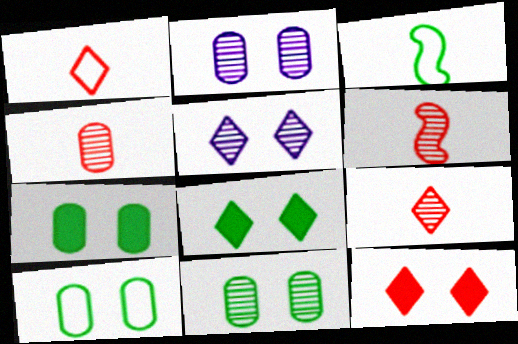[[4, 6, 9], 
[7, 10, 11]]